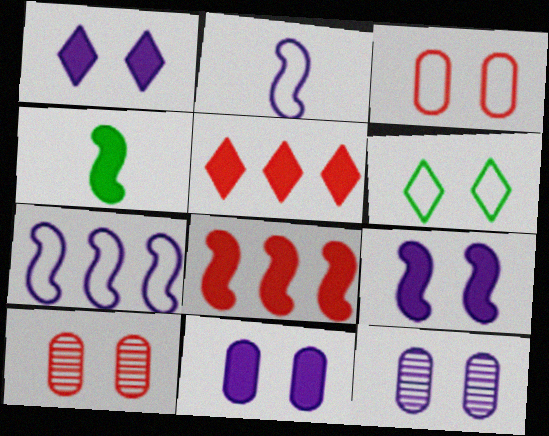[[1, 9, 11], 
[4, 5, 11], 
[4, 8, 9], 
[6, 9, 10]]